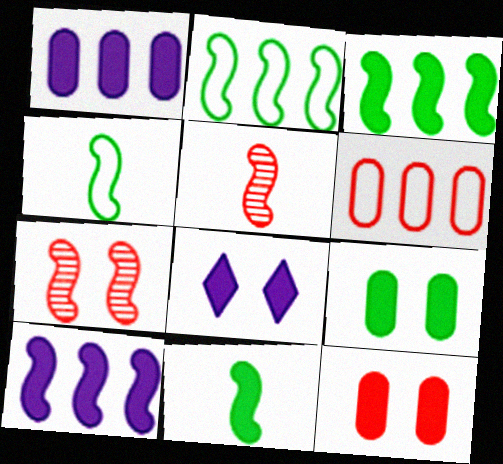[[4, 7, 10]]